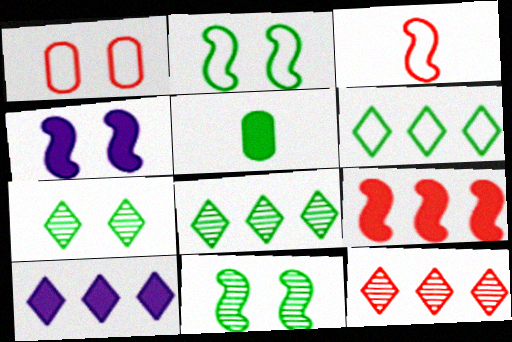[[1, 4, 7], 
[2, 5, 8], 
[5, 6, 11], 
[6, 10, 12]]